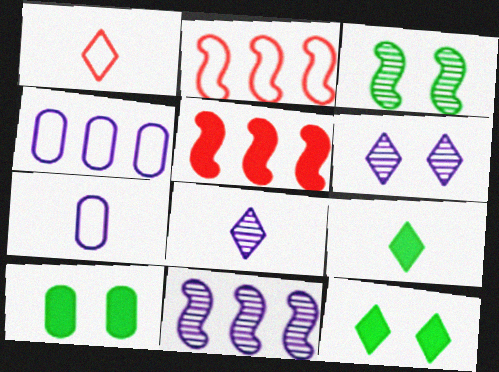[[1, 8, 9], 
[1, 10, 11], 
[2, 8, 10]]